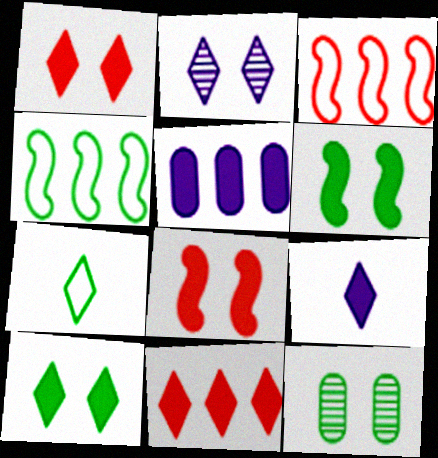[[2, 7, 11], 
[3, 9, 12], 
[9, 10, 11]]